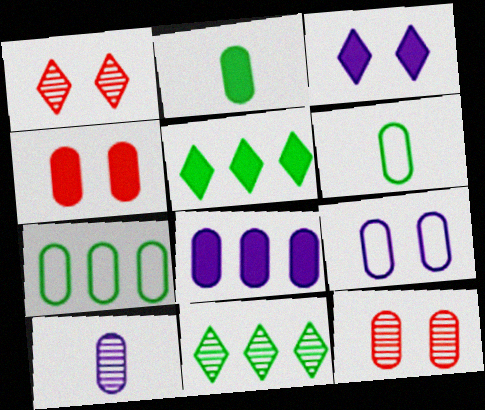[[2, 4, 8], 
[4, 7, 10], 
[6, 8, 12], 
[8, 9, 10]]